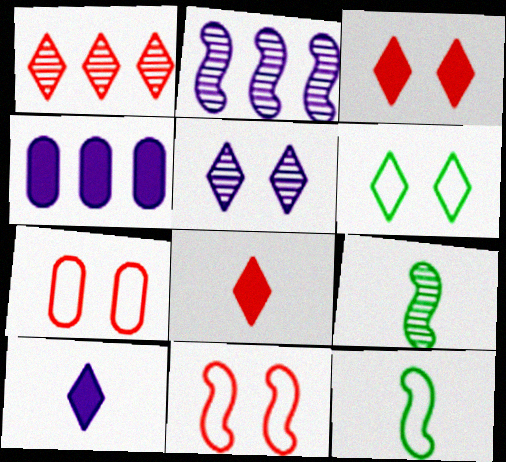[[1, 6, 10], 
[3, 5, 6]]